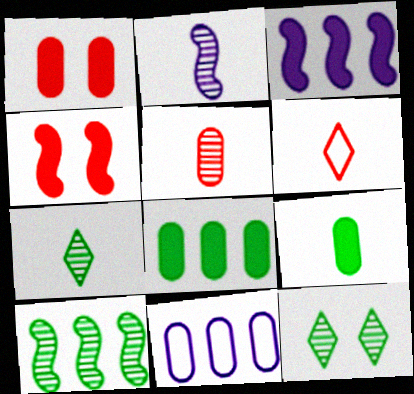[[2, 5, 7], 
[2, 6, 9], 
[4, 7, 11]]